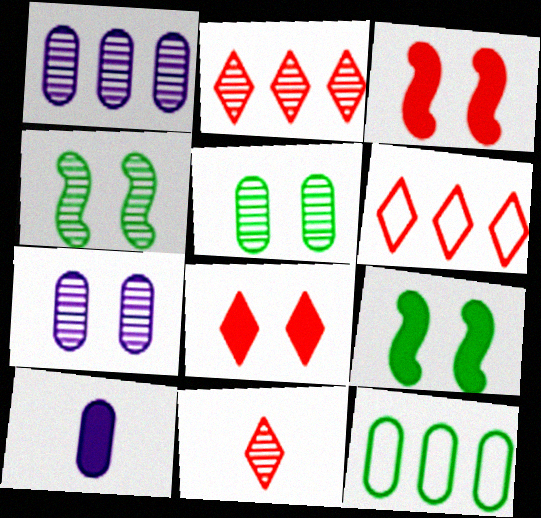[[1, 4, 11], 
[4, 6, 10], 
[6, 8, 11]]